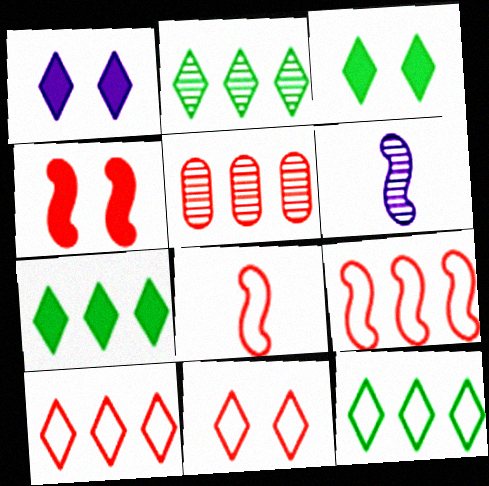[[2, 7, 12]]